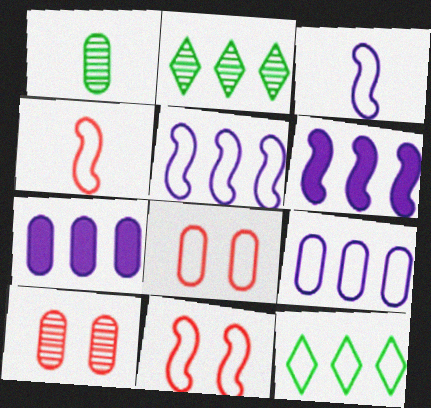[[1, 7, 8], 
[3, 8, 12]]